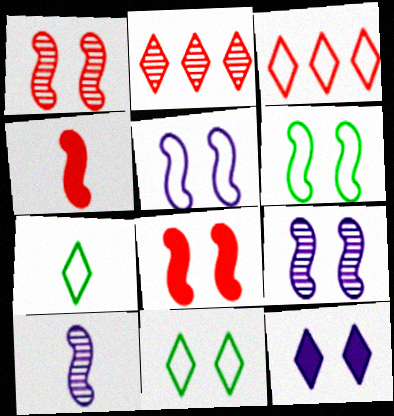[[2, 7, 12], 
[6, 8, 9]]